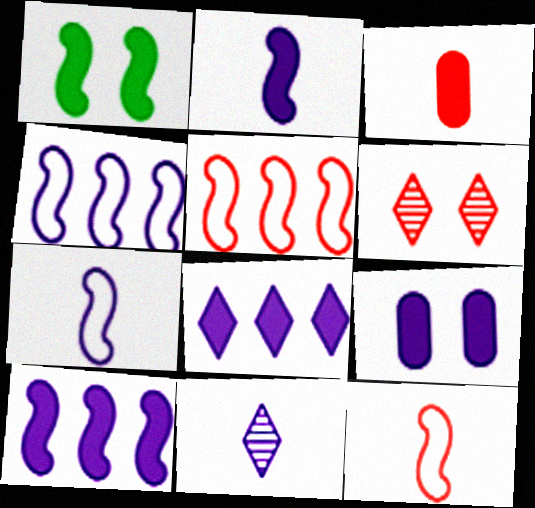[[1, 3, 8], 
[2, 8, 9], 
[3, 5, 6], 
[4, 9, 11]]